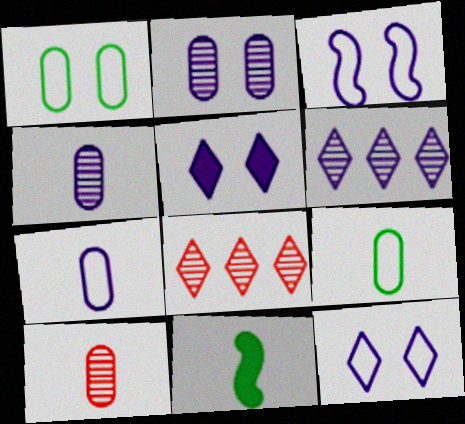[[2, 3, 5]]